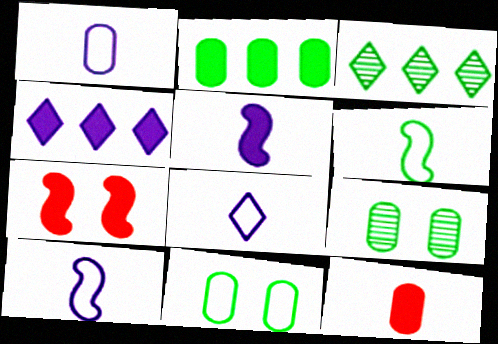[[1, 3, 7], 
[1, 8, 10]]